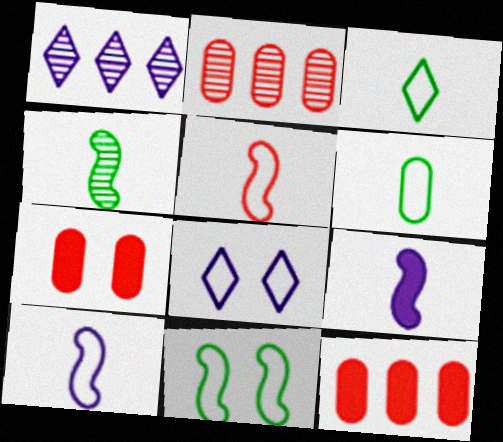[[4, 5, 9], 
[4, 8, 12]]